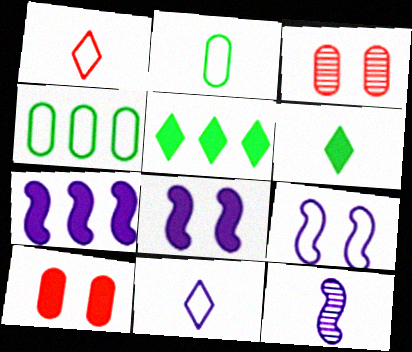[[1, 4, 9], 
[6, 7, 10], 
[7, 9, 12]]